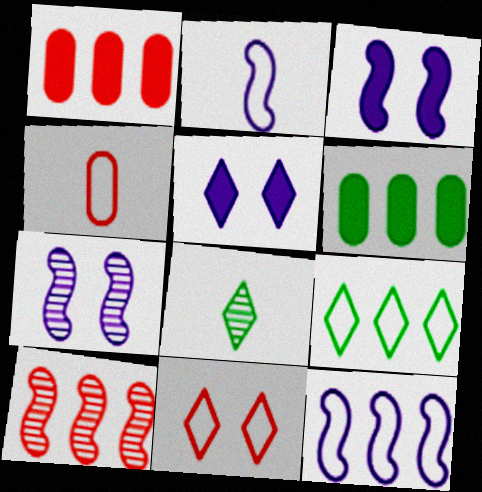[]